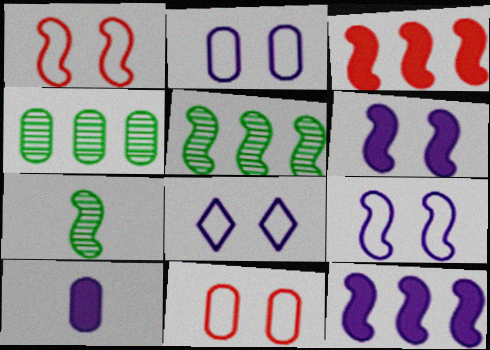[[1, 7, 12], 
[2, 8, 9], 
[3, 7, 9], 
[4, 10, 11]]